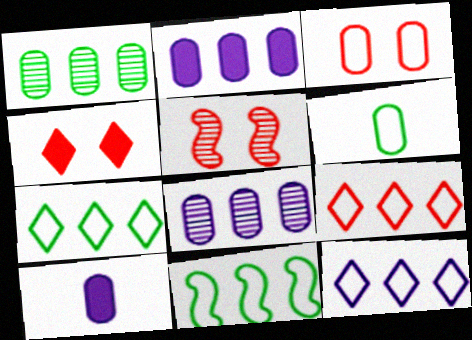[[1, 3, 10], 
[3, 4, 5], 
[5, 7, 10], 
[7, 9, 12]]